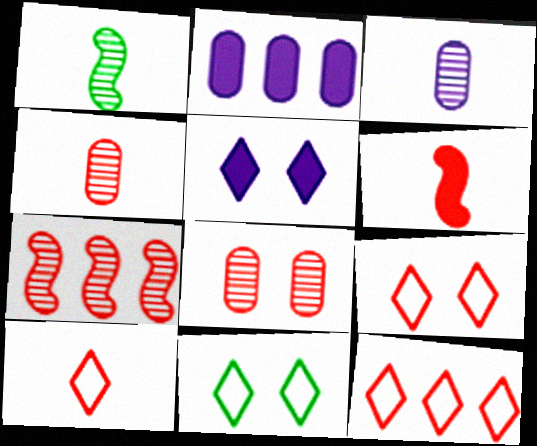[[1, 2, 9], 
[4, 6, 10], 
[6, 8, 12], 
[9, 10, 12]]